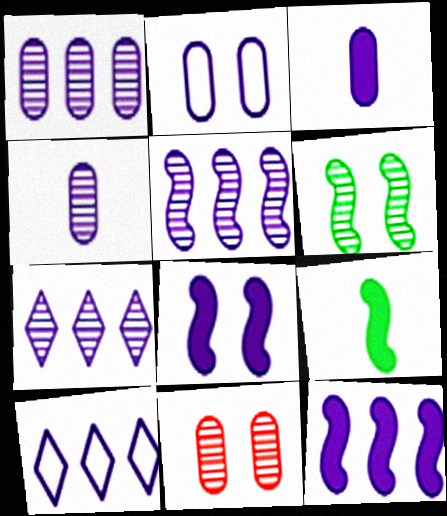[[1, 2, 3], 
[1, 5, 7], 
[1, 10, 12], 
[4, 8, 10], 
[9, 10, 11]]